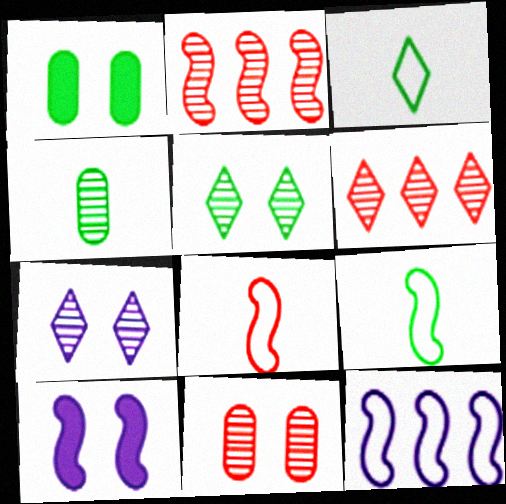[[2, 4, 7], 
[2, 9, 10]]